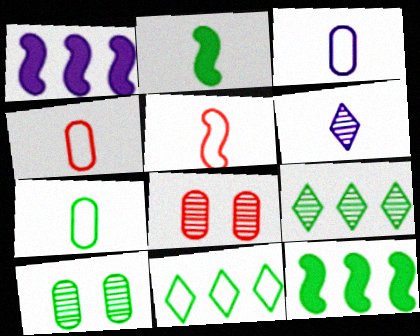[[2, 4, 6], 
[2, 10, 11], 
[3, 4, 7]]